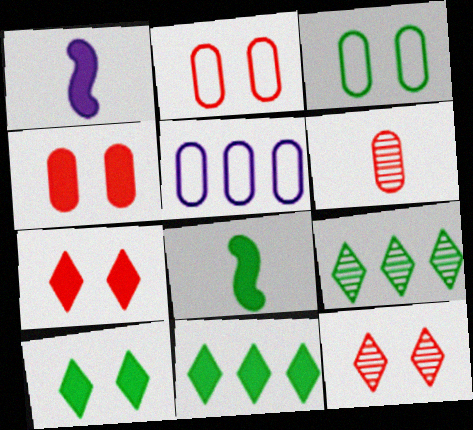[[1, 2, 9], 
[1, 4, 11], 
[3, 8, 9], 
[5, 8, 12]]